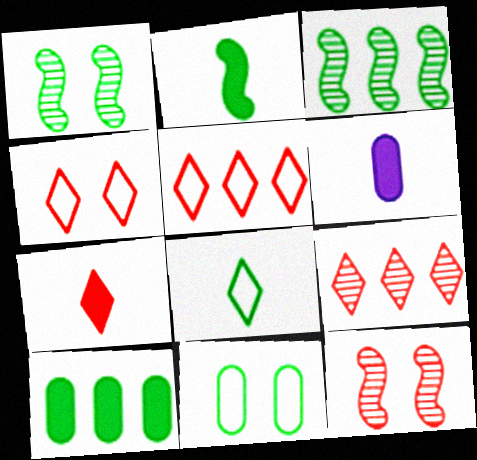[[1, 5, 6], 
[1, 8, 10], 
[2, 6, 7], 
[3, 4, 6], 
[4, 7, 9]]